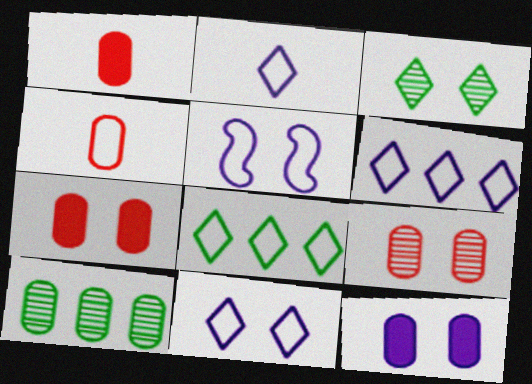[[2, 6, 11], 
[3, 5, 7], 
[4, 5, 8], 
[4, 10, 12]]